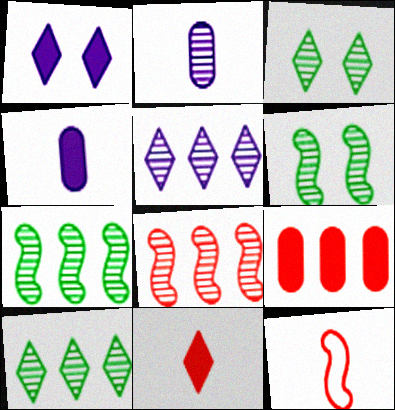[[2, 3, 8]]